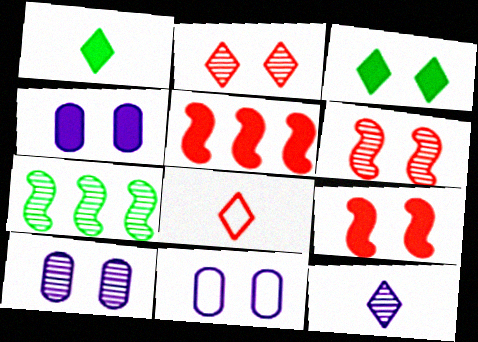[[1, 4, 5], 
[1, 8, 12], 
[3, 4, 9], 
[3, 6, 11], 
[4, 7, 8], 
[4, 10, 11]]